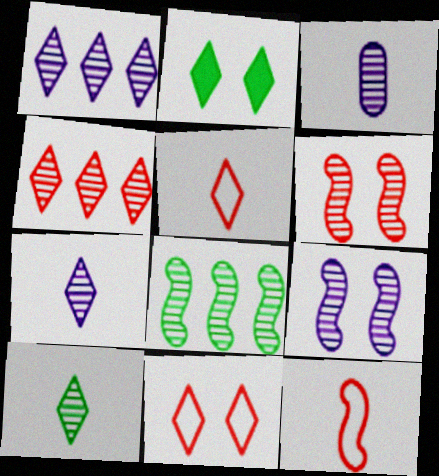[[1, 2, 5], 
[1, 3, 9]]